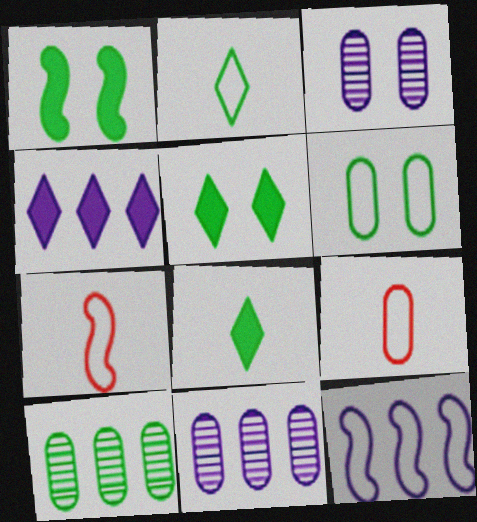[[1, 2, 10], 
[4, 11, 12], 
[5, 7, 11]]